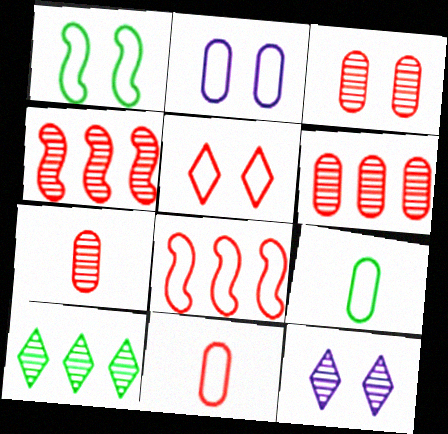[[1, 2, 5], 
[3, 6, 7], 
[5, 8, 11]]